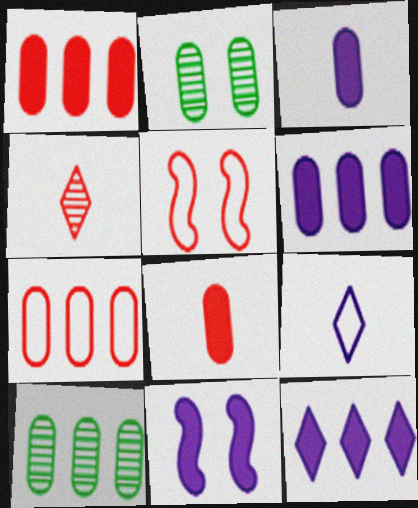[[1, 4, 5], 
[2, 3, 7], 
[3, 11, 12], 
[6, 7, 10]]